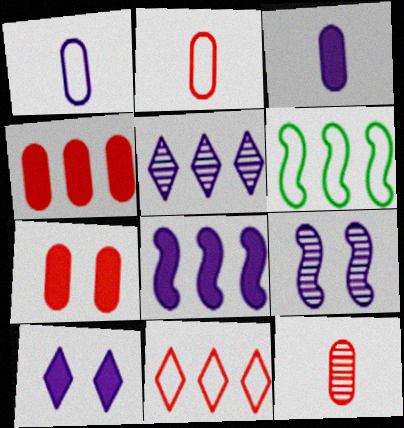[[3, 8, 10], 
[4, 5, 6], 
[6, 10, 12]]